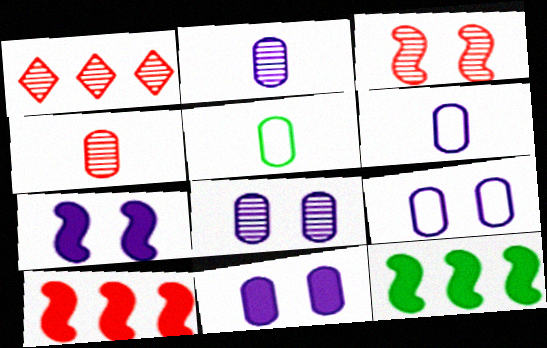[[1, 3, 4], 
[1, 5, 7], 
[8, 9, 11]]